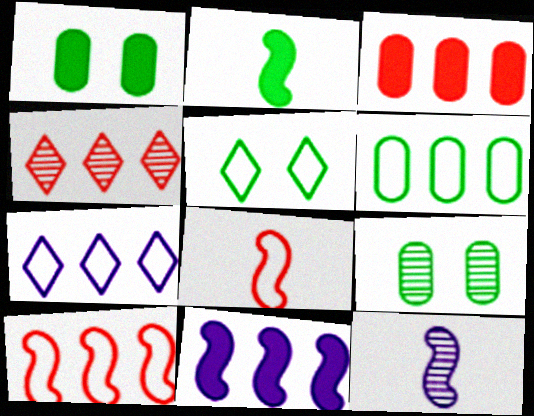[[2, 8, 12], 
[3, 4, 10], 
[3, 5, 12], 
[4, 6, 11], 
[4, 9, 12], 
[6, 7, 10]]